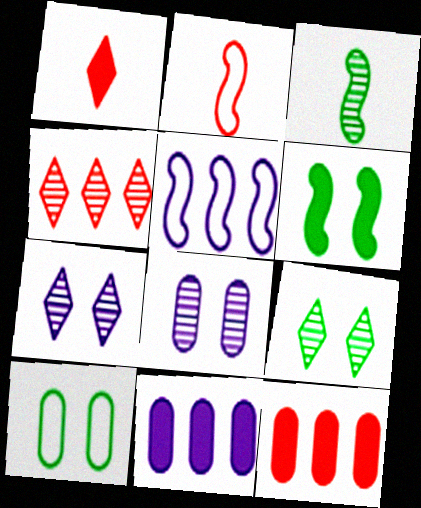[[1, 6, 11], 
[2, 9, 11], 
[3, 4, 8], 
[6, 9, 10]]